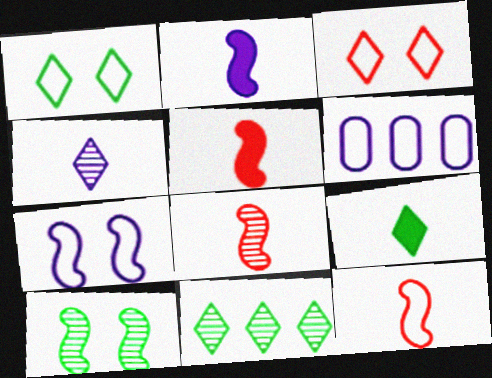[[1, 6, 12], 
[1, 9, 11], 
[5, 8, 12]]